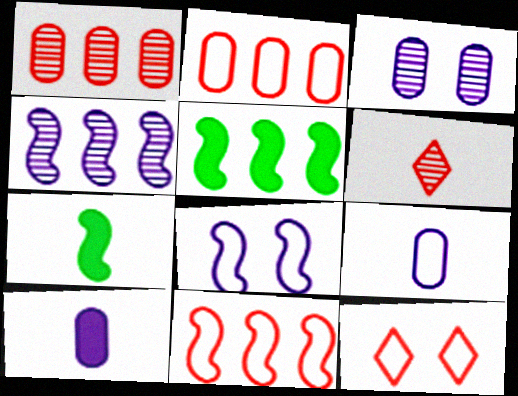[[4, 5, 11], 
[6, 7, 9]]